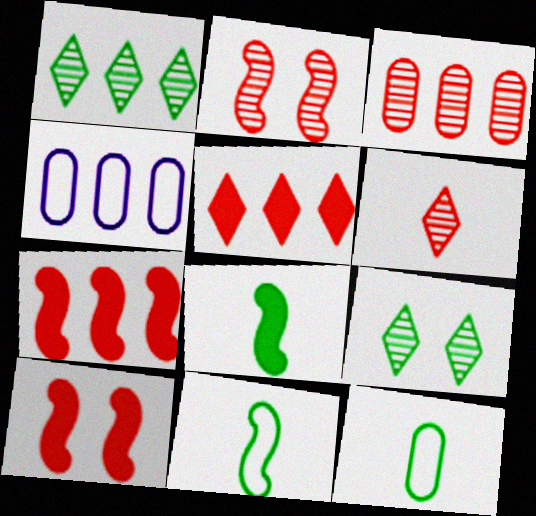[[1, 4, 7], 
[2, 3, 6]]